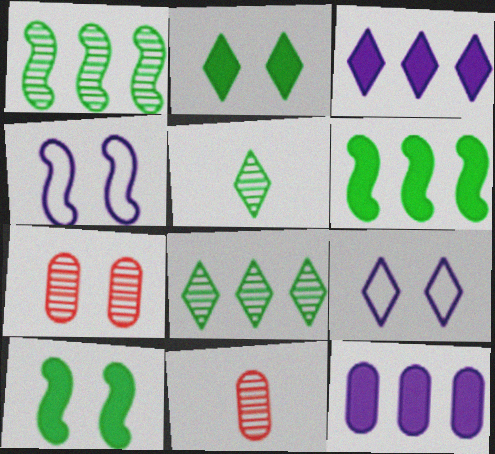[[2, 4, 7], 
[6, 9, 11], 
[7, 9, 10]]